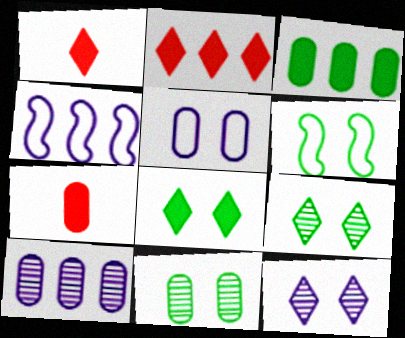[[1, 4, 11], 
[1, 6, 10], 
[4, 7, 9], 
[6, 8, 11]]